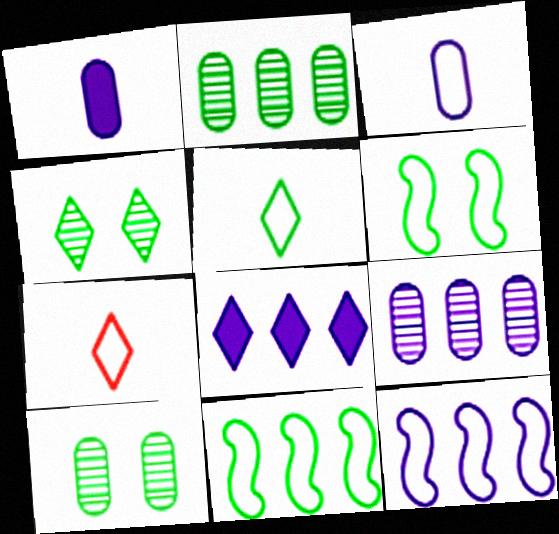[[4, 7, 8], 
[8, 9, 12]]